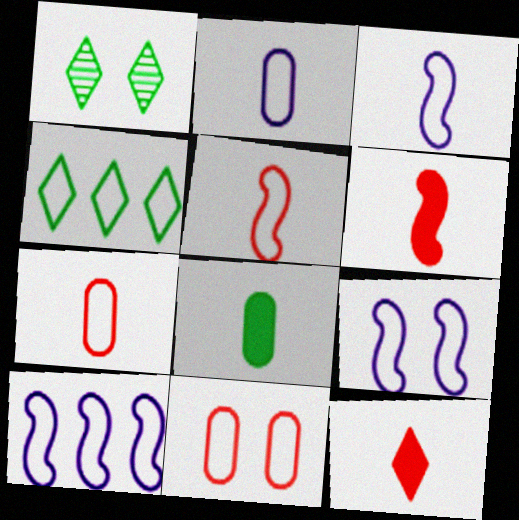[[3, 4, 11], 
[3, 9, 10], 
[4, 7, 9]]